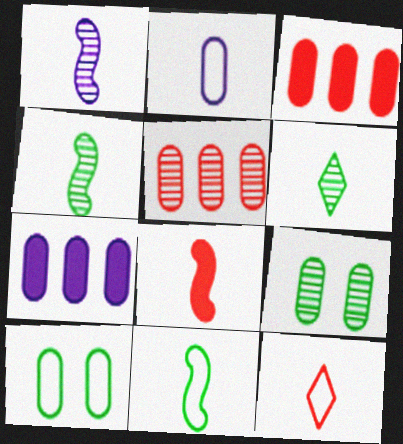[[1, 8, 11], 
[2, 3, 9], 
[2, 6, 8], 
[2, 11, 12]]